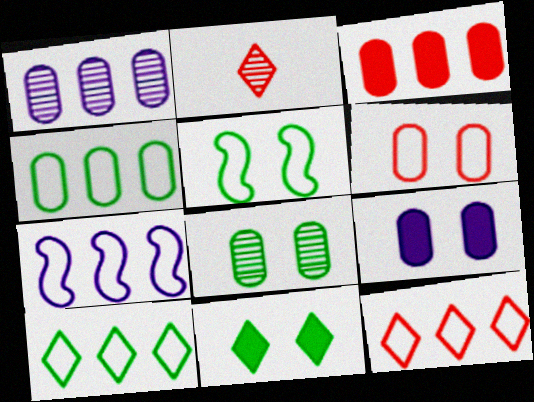[[1, 3, 4], 
[4, 7, 12], 
[5, 8, 11], 
[6, 8, 9]]